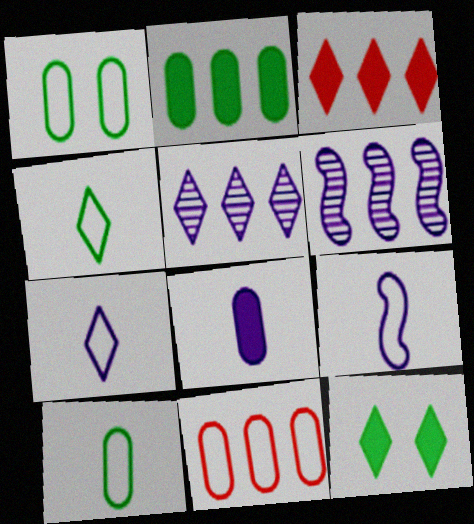[]